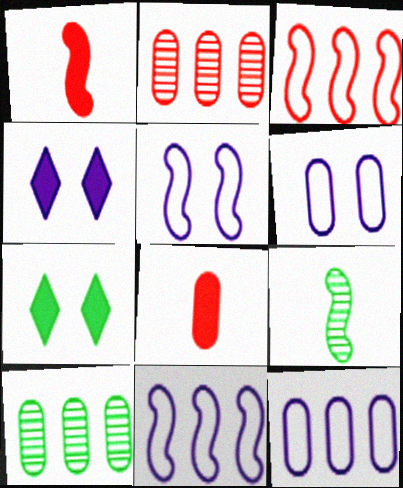[[6, 8, 10]]